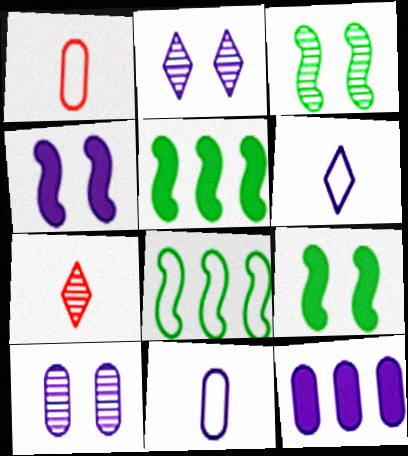[[1, 2, 5], 
[10, 11, 12]]